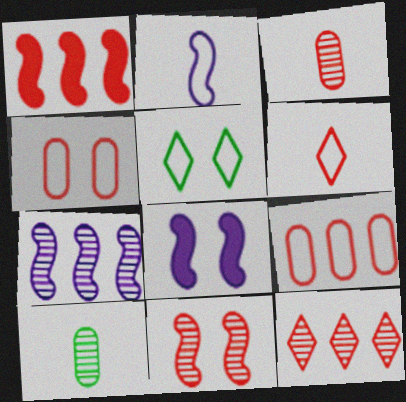[[1, 9, 12], 
[2, 5, 9], 
[2, 7, 8], 
[3, 11, 12]]